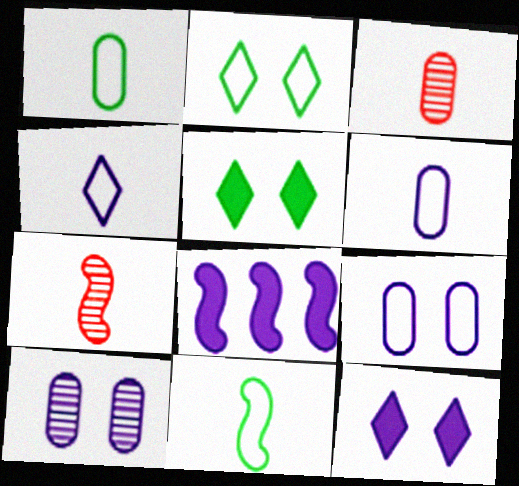[[2, 3, 8], 
[4, 8, 10]]